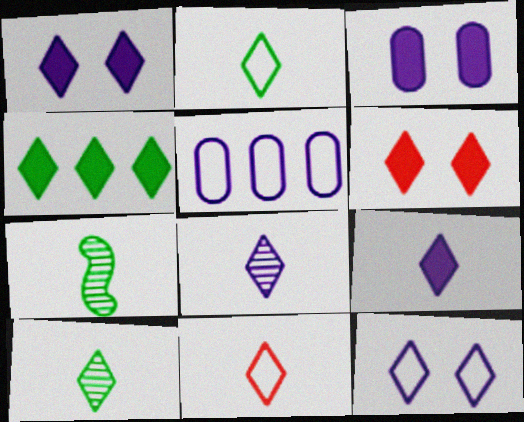[[4, 6, 9], 
[5, 6, 7], 
[9, 10, 11]]